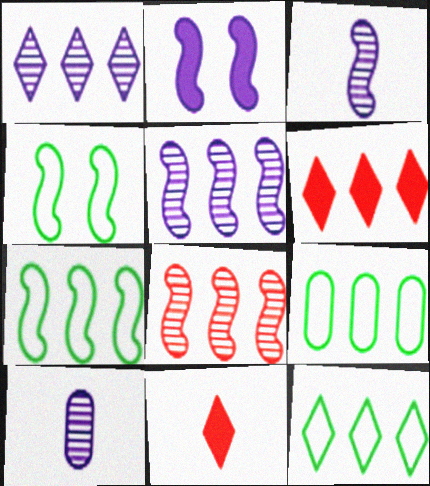[[1, 6, 12], 
[4, 6, 10], 
[5, 6, 9], 
[7, 9, 12]]